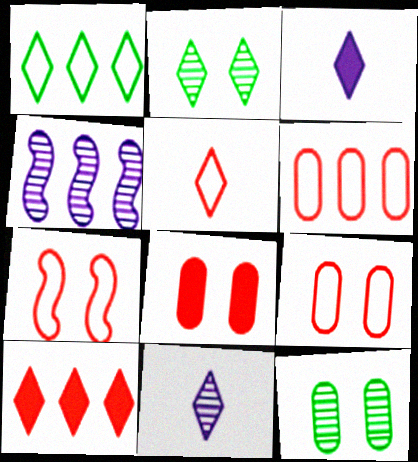[[5, 6, 7]]